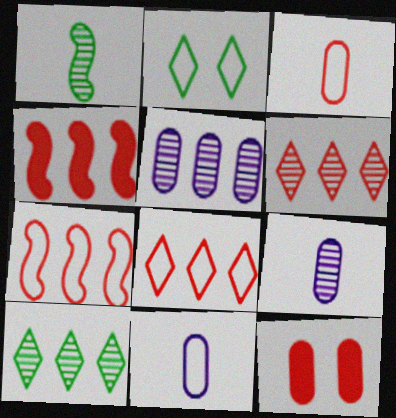[[2, 4, 9], 
[2, 7, 11]]